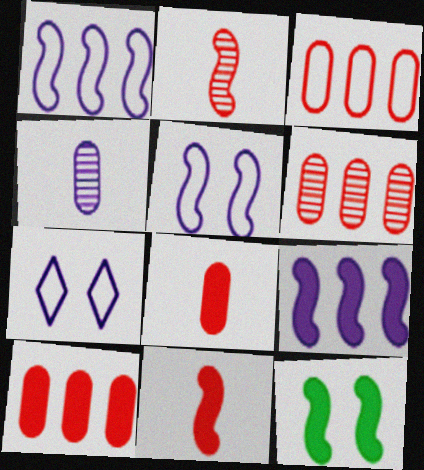[[1, 2, 12], 
[3, 6, 10], 
[4, 7, 9], 
[9, 11, 12]]